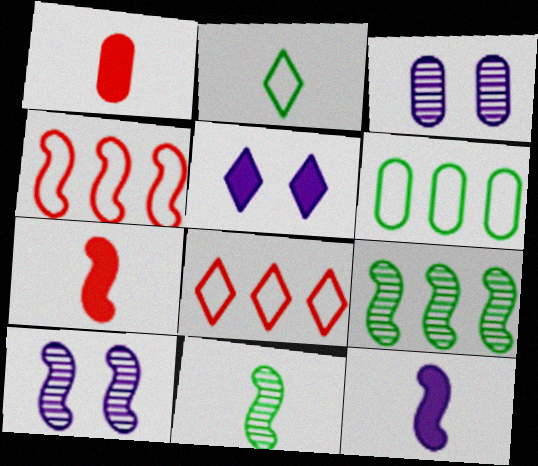[[1, 3, 6]]